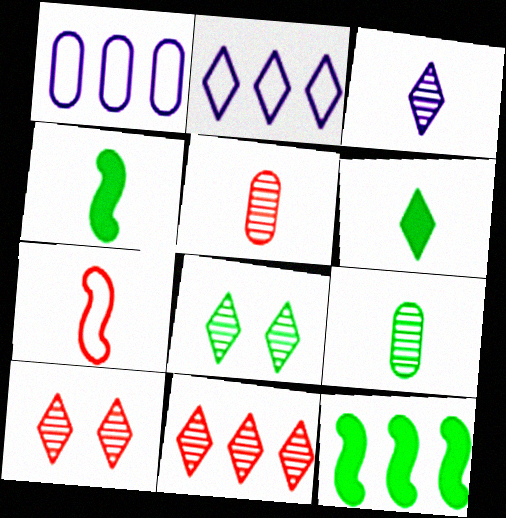[[1, 4, 10], 
[1, 11, 12], 
[2, 6, 10], 
[3, 8, 11]]